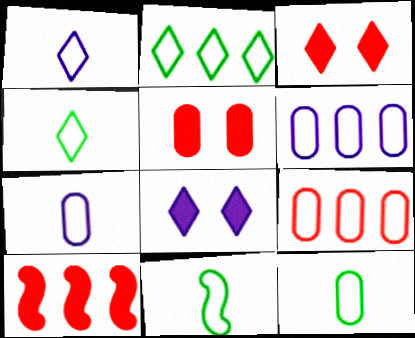[[4, 11, 12]]